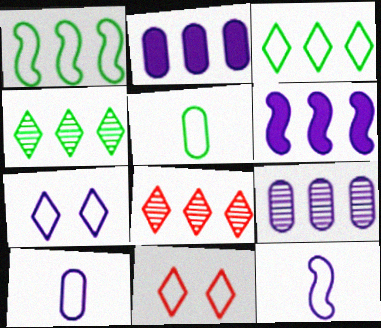[[1, 2, 8], 
[1, 10, 11]]